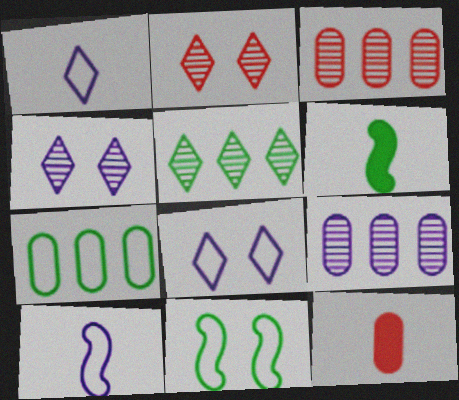[[3, 6, 8]]